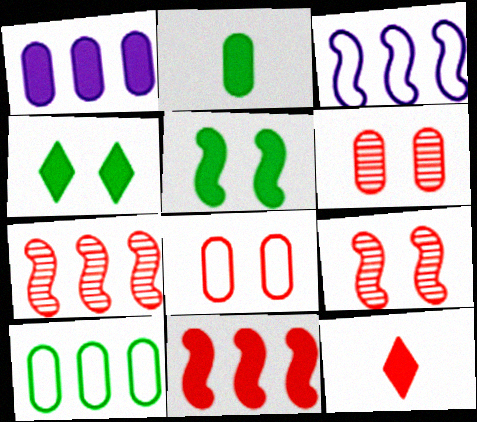[[1, 5, 12], 
[7, 8, 12]]